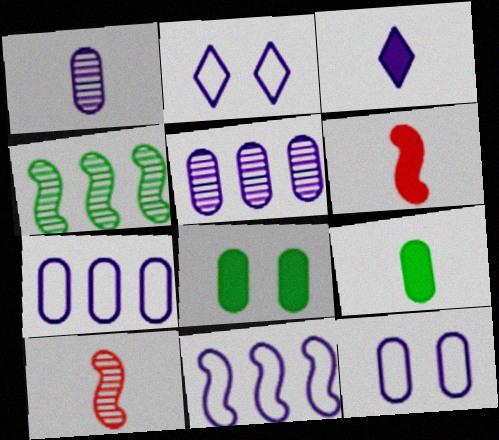[[3, 6, 9]]